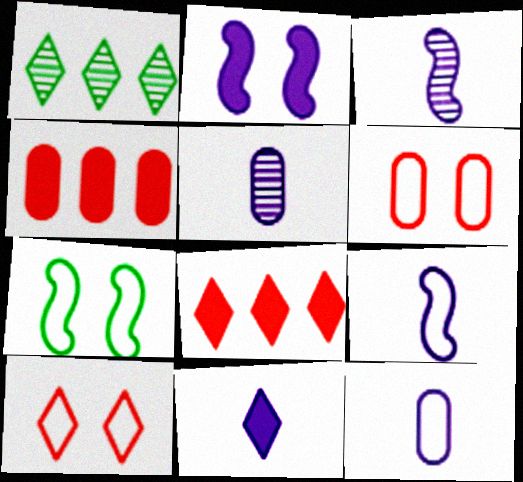[[1, 10, 11], 
[3, 11, 12], 
[5, 7, 8], 
[5, 9, 11]]